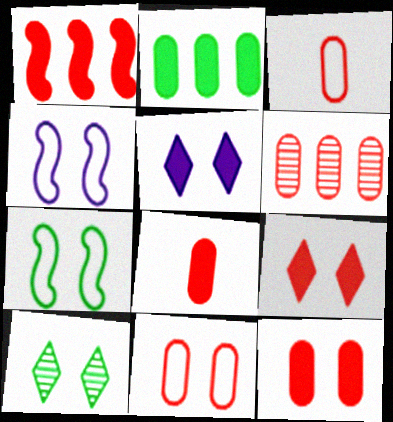[[1, 8, 9], 
[3, 6, 12], 
[4, 10, 12], 
[6, 8, 11]]